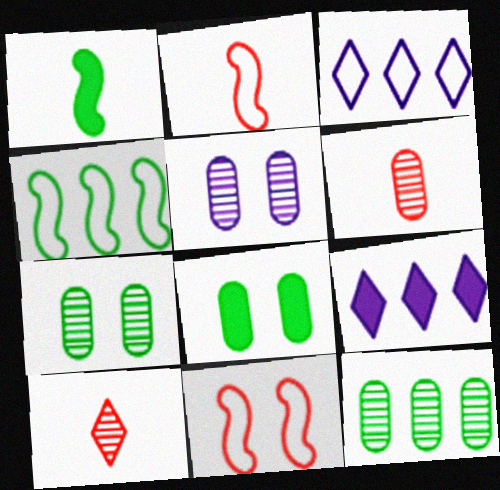[[2, 7, 9], 
[5, 6, 12]]